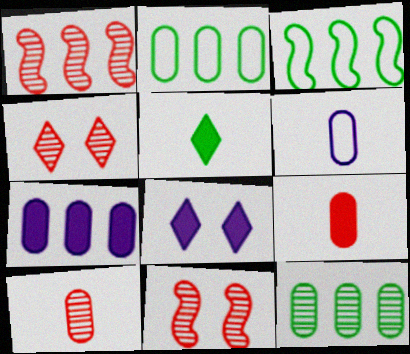[[1, 4, 10], 
[3, 8, 10]]